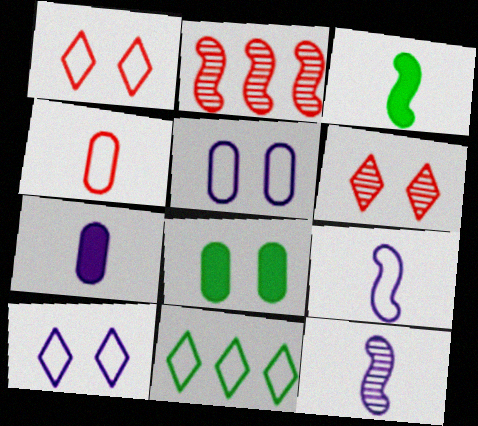[]